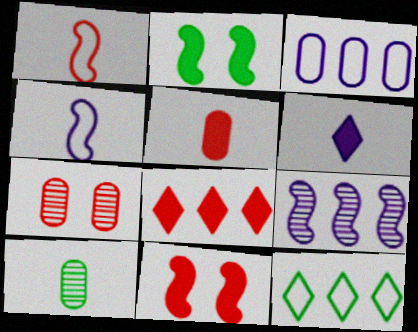[[1, 2, 9], 
[1, 6, 10], 
[1, 7, 8], 
[2, 10, 12], 
[5, 8, 11]]